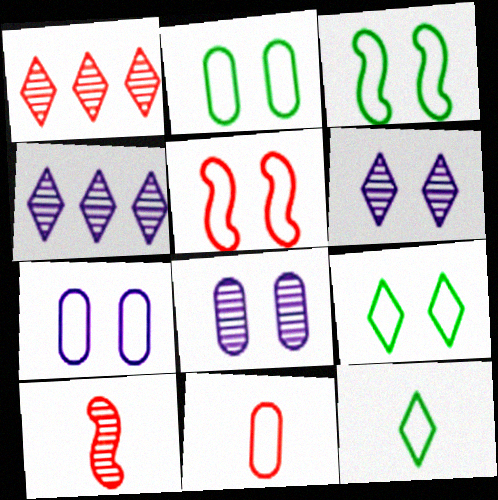[[2, 3, 9], 
[5, 7, 9]]